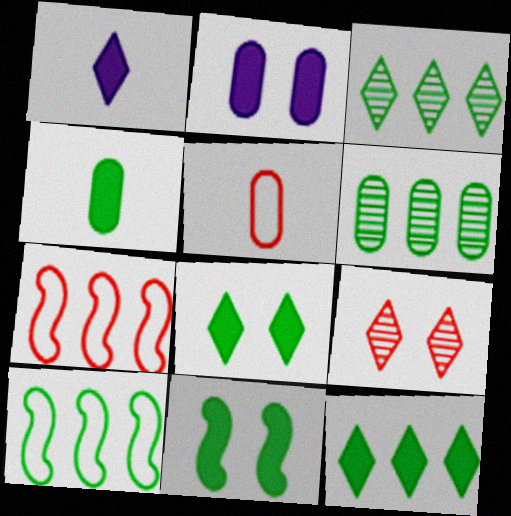[[2, 5, 6], 
[4, 11, 12], 
[6, 10, 12]]